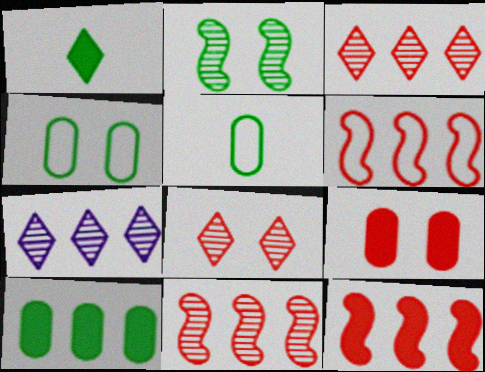[[6, 7, 10], 
[6, 11, 12]]